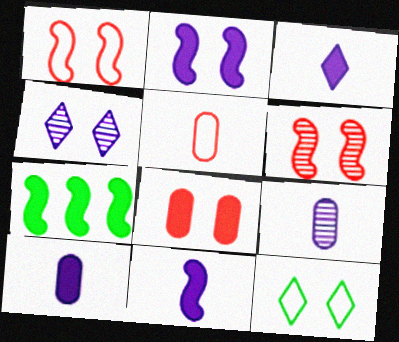[[3, 7, 8], 
[3, 10, 11], 
[4, 5, 7]]